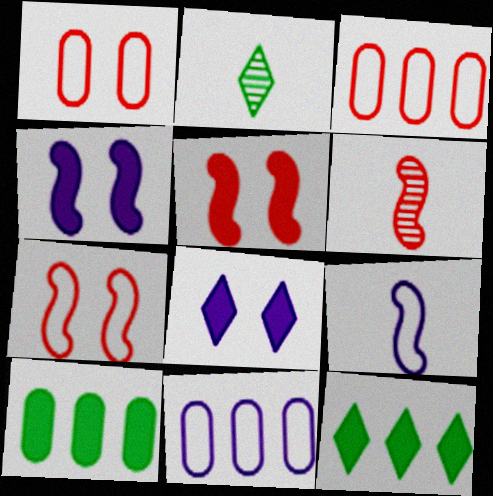[[2, 3, 4], 
[2, 5, 11]]